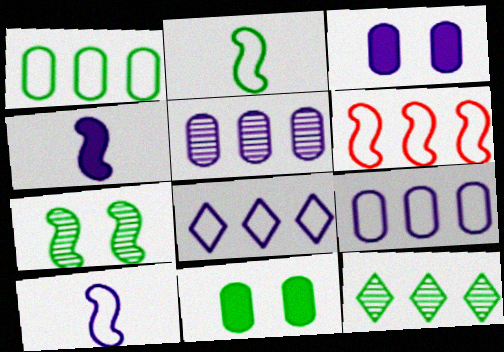[[1, 6, 8], 
[2, 11, 12], 
[4, 6, 7]]